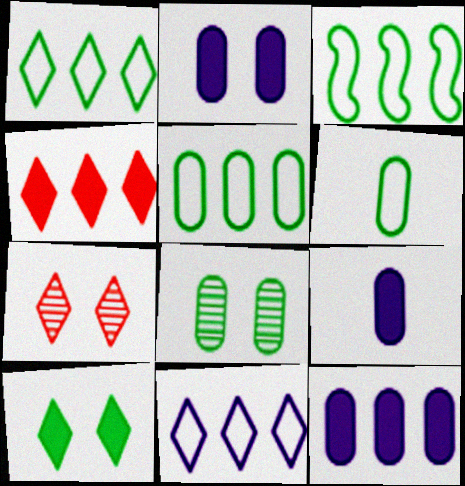[[1, 3, 5], 
[2, 9, 12], 
[3, 7, 9]]